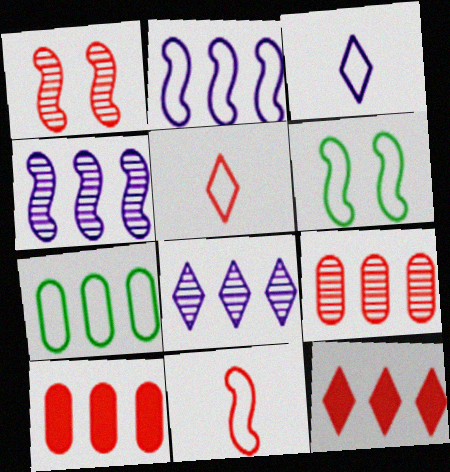[[1, 5, 10], 
[2, 6, 11], 
[4, 7, 12]]